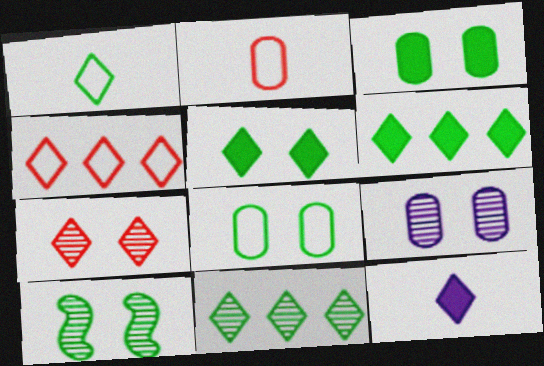[[1, 5, 11], 
[5, 8, 10], 
[7, 9, 10]]